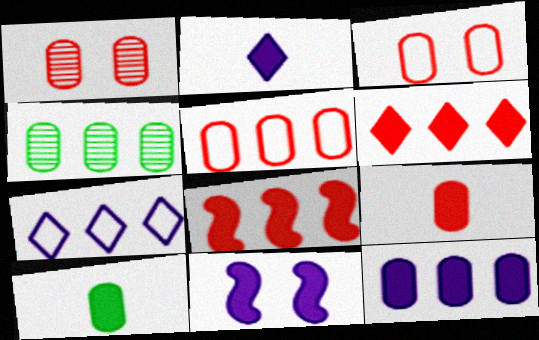[[1, 5, 9], 
[2, 11, 12], 
[4, 5, 12], 
[4, 7, 8], 
[6, 10, 11]]